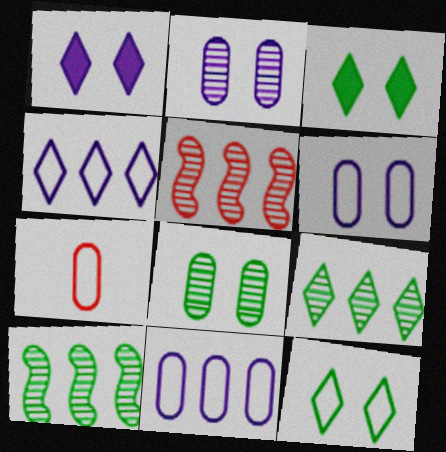[[1, 7, 10]]